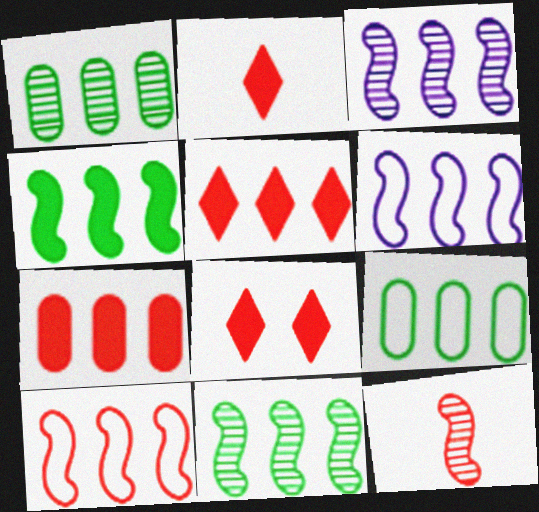[[1, 5, 6], 
[2, 5, 8], 
[3, 4, 10], 
[3, 5, 9]]